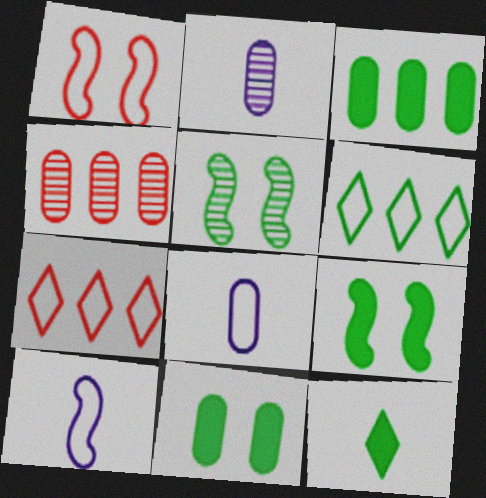[[1, 6, 8], 
[2, 7, 9], 
[3, 9, 12], 
[4, 8, 11]]